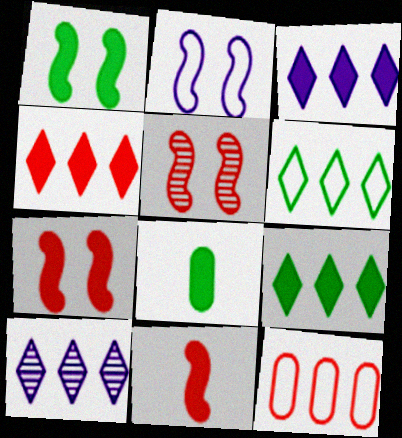[[1, 2, 5], 
[1, 8, 9], 
[3, 4, 9], 
[3, 7, 8], 
[4, 6, 10]]